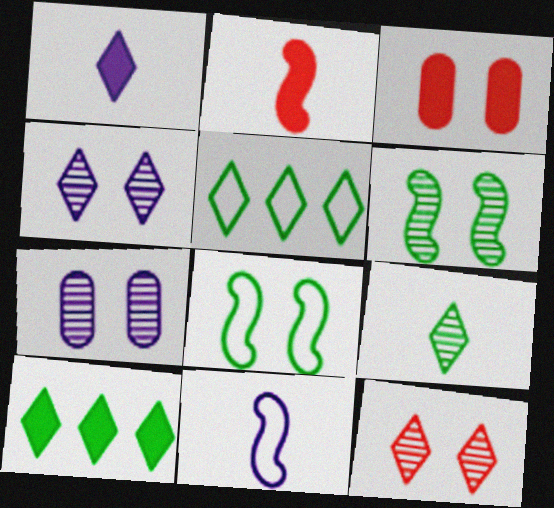[[1, 5, 12], 
[2, 5, 7], 
[3, 4, 8], 
[6, 7, 12]]